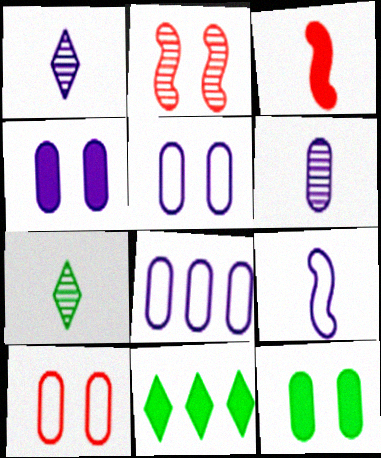[[3, 4, 11], 
[4, 6, 8]]